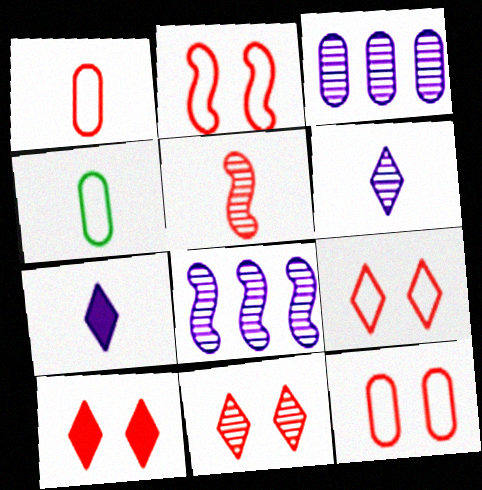[[2, 9, 12], 
[4, 5, 7], 
[4, 8, 10], 
[9, 10, 11]]